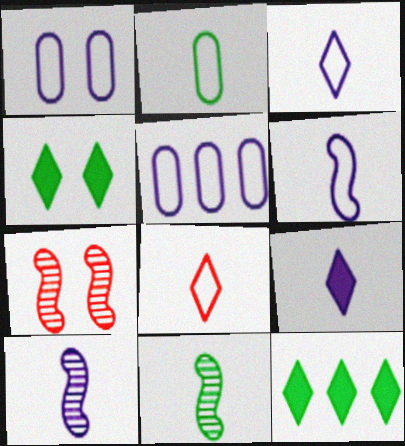[[1, 4, 7], 
[2, 6, 8]]